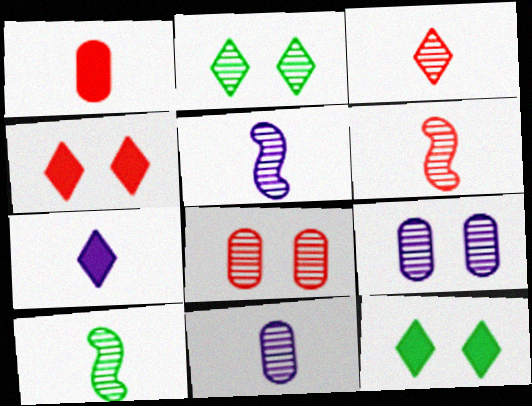[[3, 10, 11], 
[5, 6, 10]]